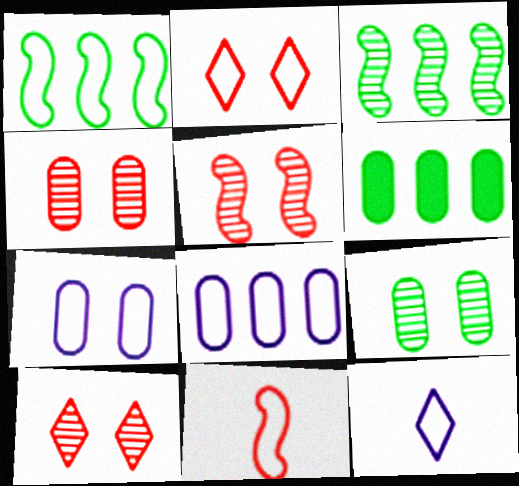[[4, 5, 10], 
[5, 6, 12]]